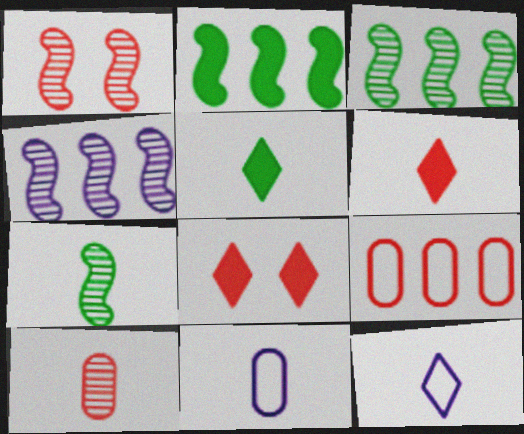[[1, 4, 7], 
[1, 6, 9], 
[3, 8, 11], 
[6, 7, 11]]